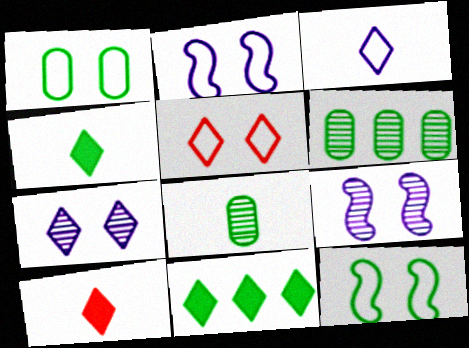[[1, 2, 5], 
[2, 6, 10], 
[4, 6, 12], 
[8, 11, 12]]